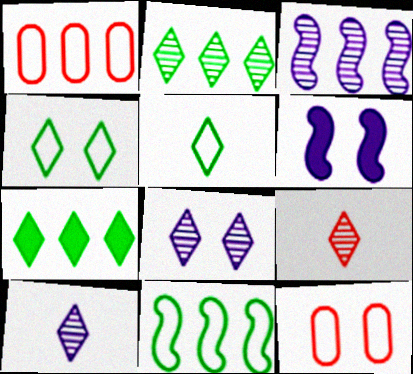[[1, 3, 7], 
[2, 8, 9]]